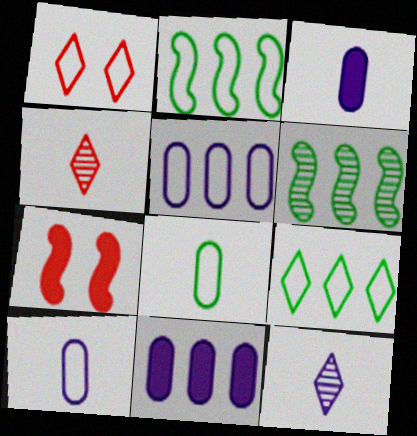[[1, 2, 10], 
[1, 3, 6]]